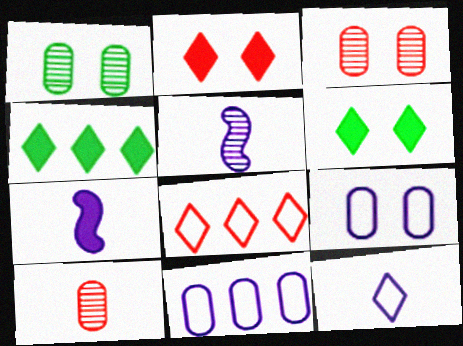[[1, 7, 8]]